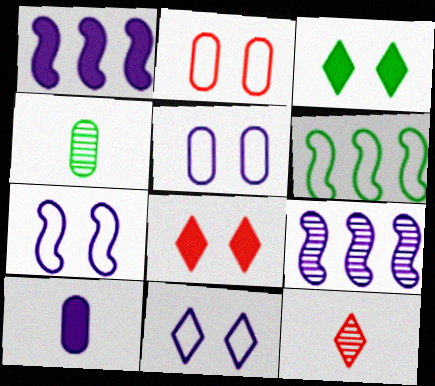[[3, 4, 6], 
[5, 7, 11], 
[9, 10, 11]]